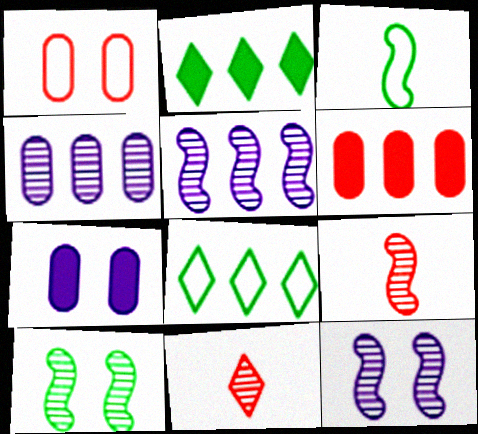[[4, 10, 11], 
[5, 6, 8], 
[5, 9, 10], 
[7, 8, 9]]